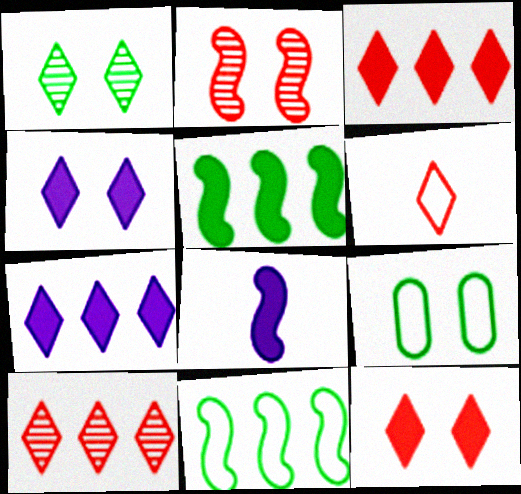[[1, 6, 7], 
[2, 4, 9], 
[2, 8, 11], 
[6, 10, 12], 
[8, 9, 10]]